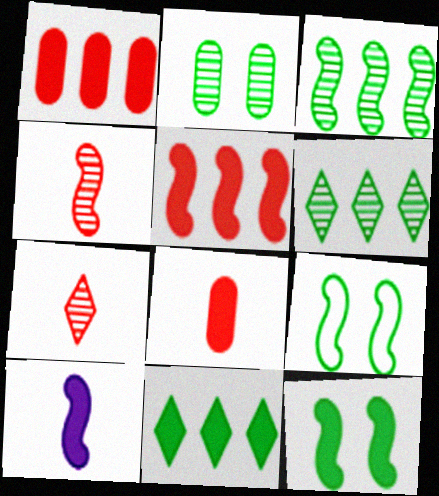[[5, 10, 12]]